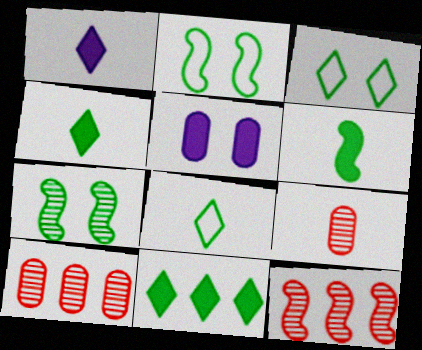[[1, 2, 10], 
[5, 8, 12]]